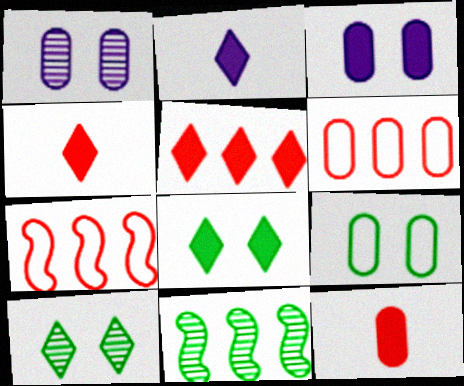[[2, 5, 8]]